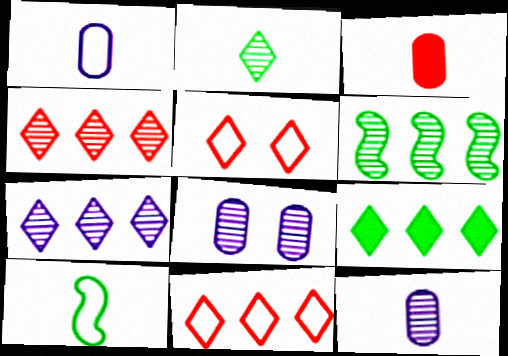[[7, 9, 11]]